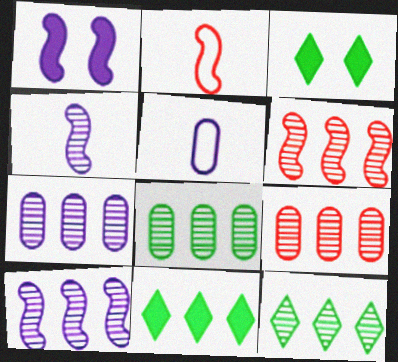[[2, 3, 7], 
[3, 5, 6], 
[6, 7, 12], 
[7, 8, 9], 
[9, 10, 12]]